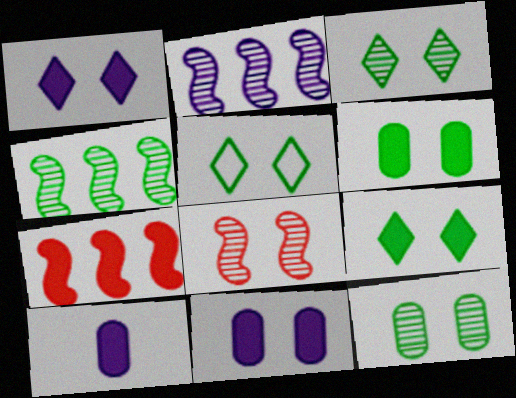[[3, 5, 9], 
[5, 8, 11], 
[7, 9, 10]]